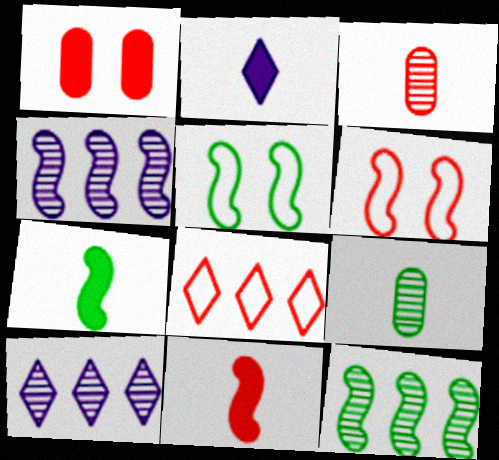[[4, 5, 11], 
[4, 6, 7], 
[5, 7, 12]]